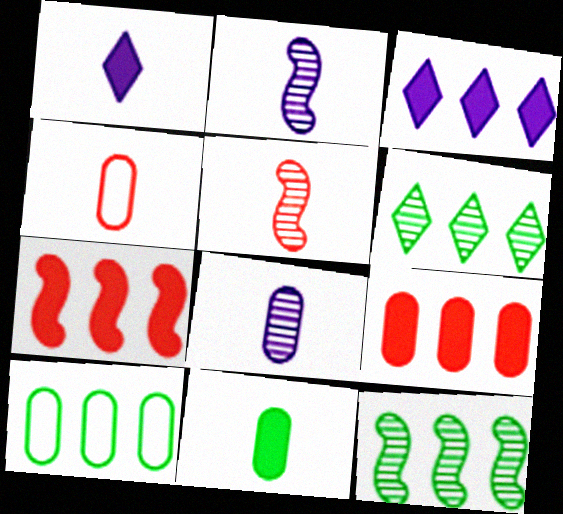[[4, 8, 11]]